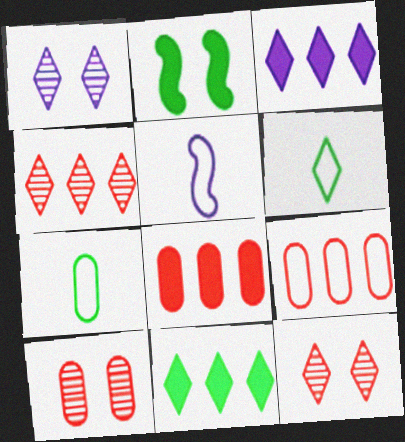[[3, 6, 12], 
[5, 10, 11]]